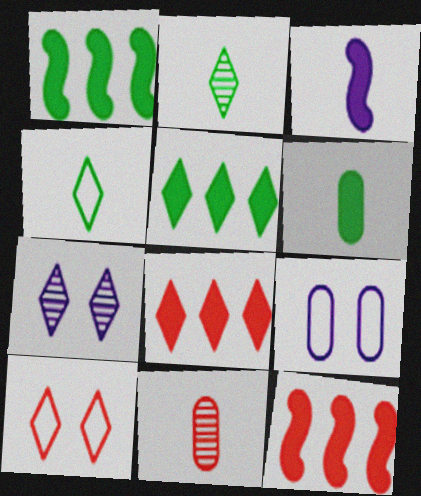[[2, 9, 12], 
[3, 4, 11], 
[4, 7, 8], 
[10, 11, 12]]